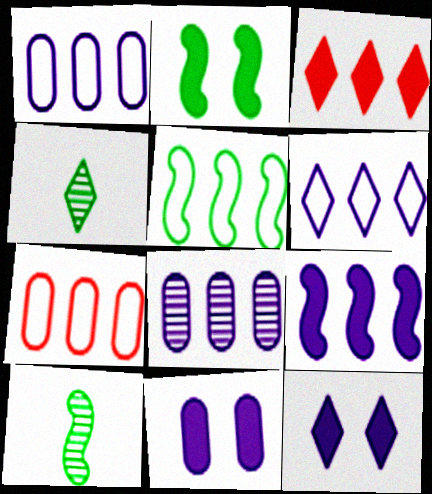[[2, 5, 10], 
[3, 5, 8], 
[5, 6, 7], 
[6, 8, 9], 
[7, 10, 12]]